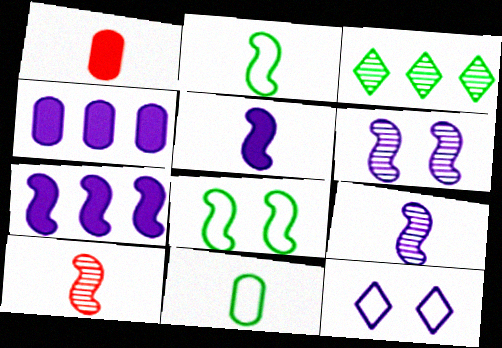[[2, 5, 10], 
[4, 9, 12], 
[7, 8, 10]]